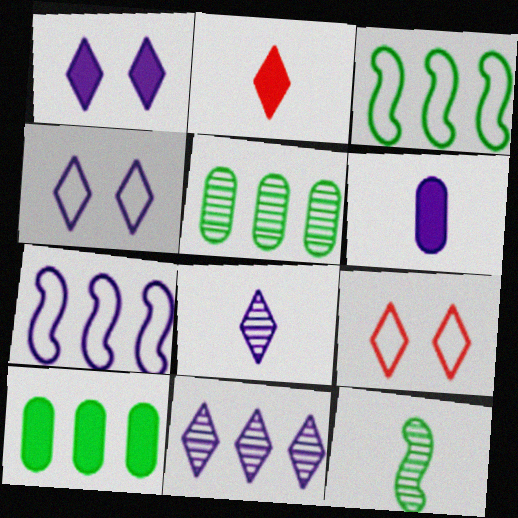[]